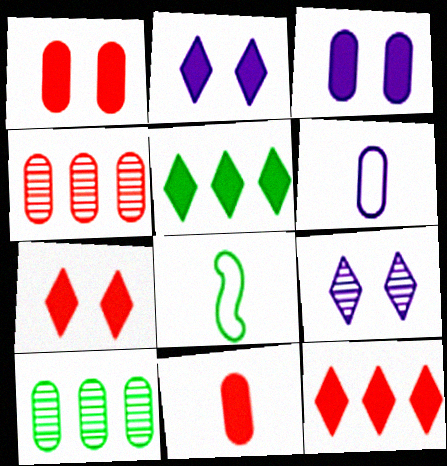[[1, 6, 10], 
[2, 4, 8]]